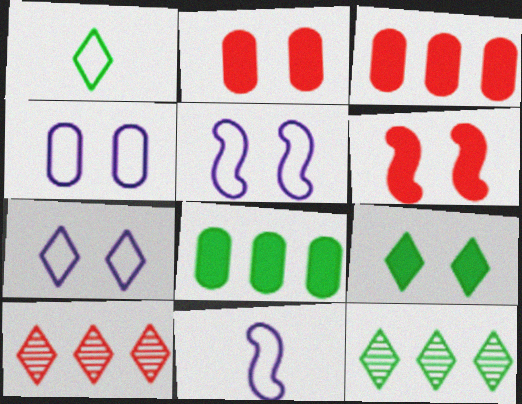[[1, 9, 12], 
[2, 11, 12], 
[4, 5, 7]]